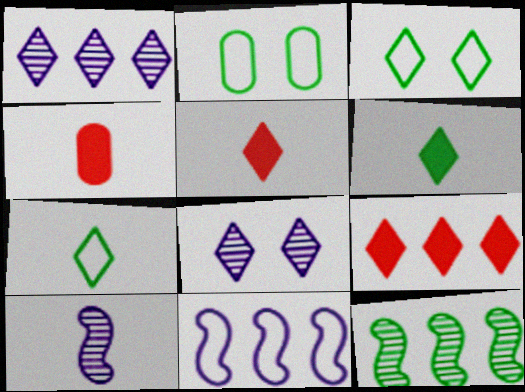[[1, 3, 5], 
[2, 6, 12], 
[2, 9, 10], 
[4, 7, 10], 
[7, 8, 9]]